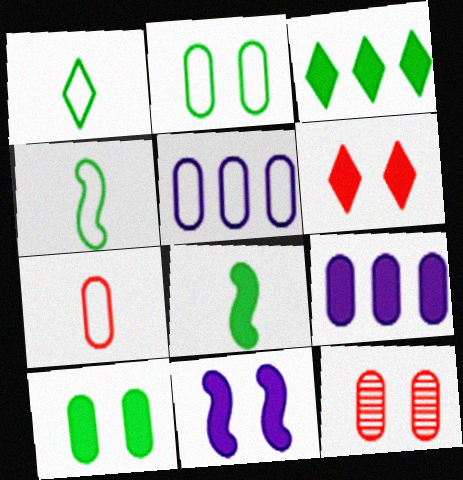[[2, 5, 7], 
[3, 8, 10], 
[6, 8, 9], 
[6, 10, 11]]